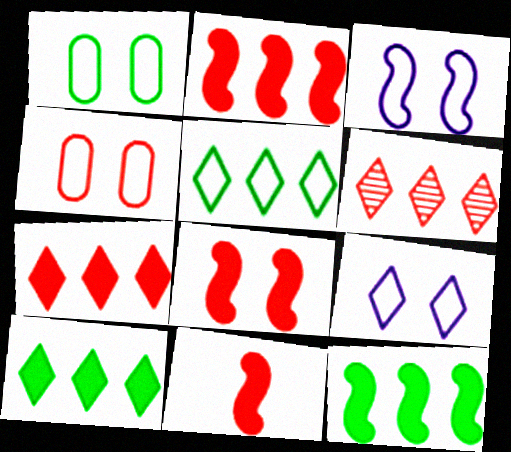[[2, 8, 11], 
[4, 6, 11]]